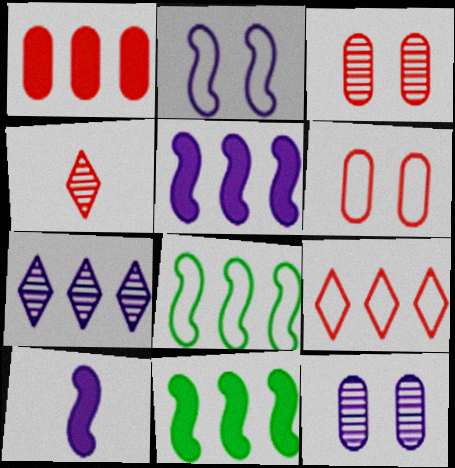[[1, 7, 8]]